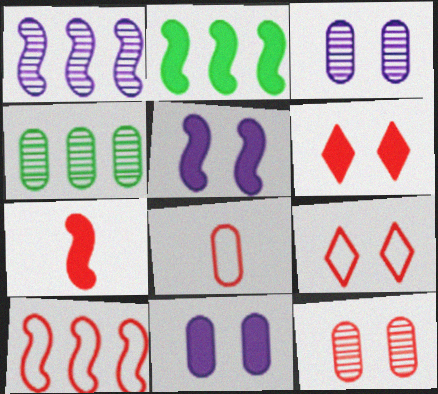[[1, 2, 10], 
[2, 5, 7], 
[4, 8, 11], 
[8, 9, 10]]